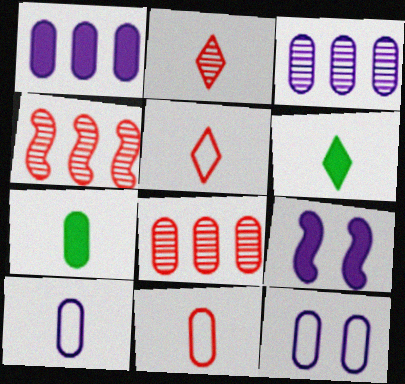[[4, 6, 12], 
[7, 8, 12]]